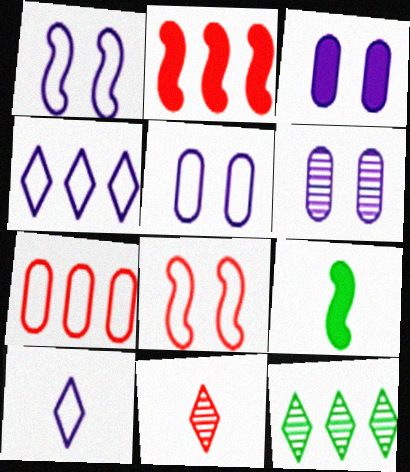[[3, 5, 6]]